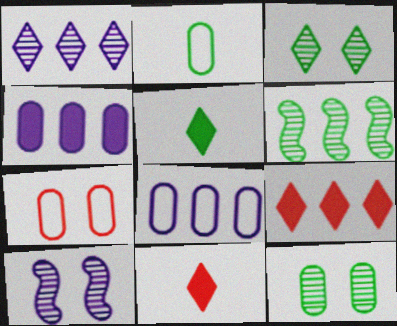[[2, 7, 8], 
[2, 9, 10], 
[6, 8, 9]]